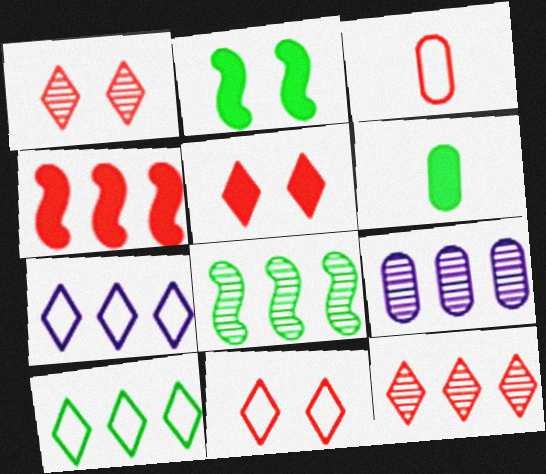[[1, 3, 4], 
[1, 5, 11], 
[4, 9, 10], 
[8, 9, 12]]